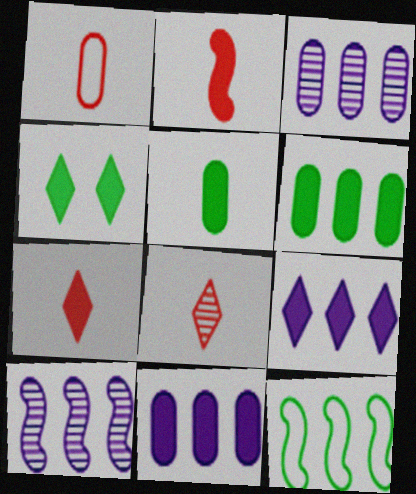[[1, 2, 8], 
[1, 4, 10], 
[2, 4, 11], 
[4, 7, 9]]